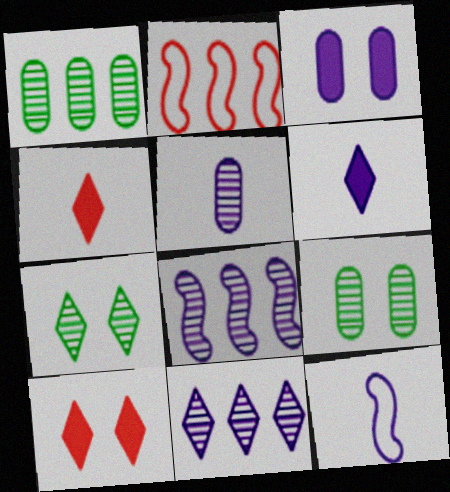[[1, 10, 12], 
[2, 6, 9], 
[3, 11, 12], 
[5, 6, 12]]